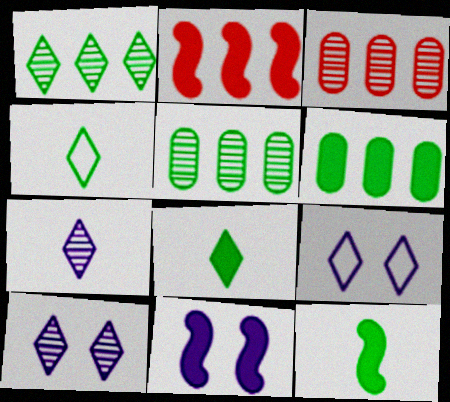[[2, 11, 12], 
[3, 4, 11], 
[3, 9, 12]]